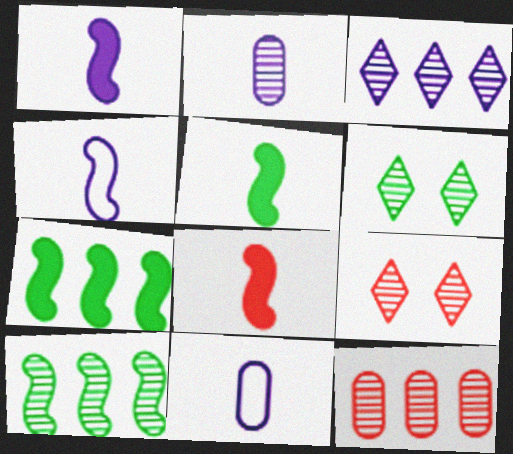[[1, 5, 8], 
[2, 9, 10], 
[3, 10, 12], 
[7, 9, 11]]